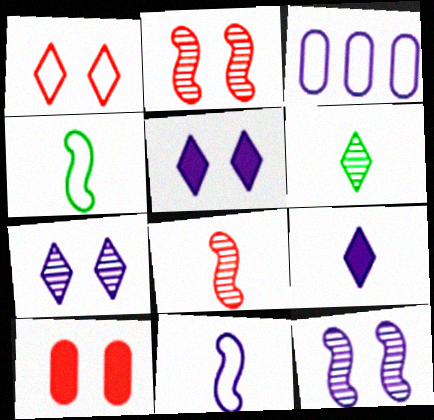[[1, 2, 10], 
[1, 3, 4], 
[3, 9, 12]]